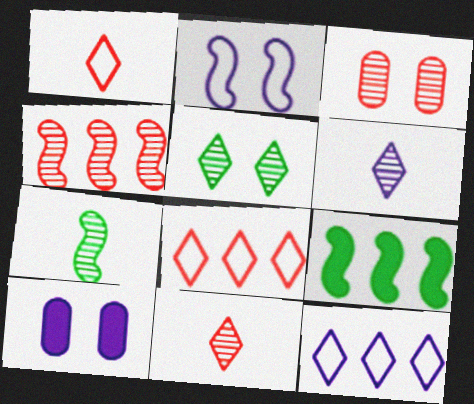[[3, 4, 11], 
[7, 8, 10]]